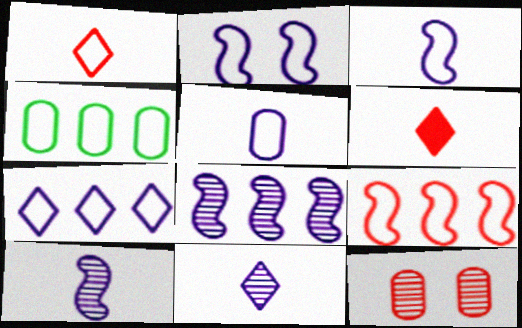[[1, 2, 4], 
[2, 5, 7], 
[4, 7, 9], 
[6, 9, 12]]